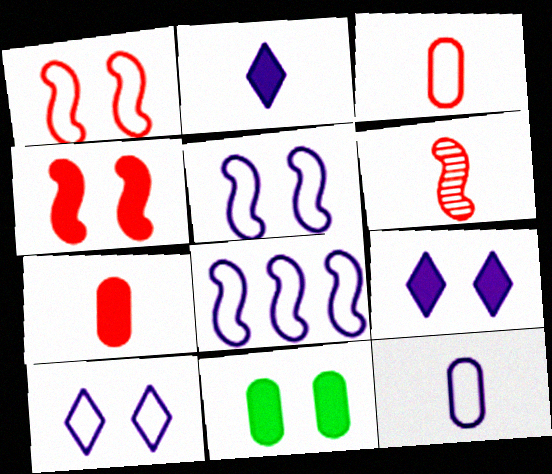[[4, 9, 11], 
[8, 10, 12]]